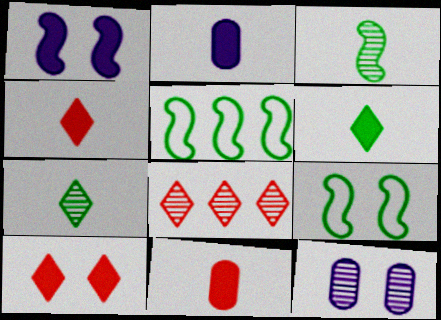[[2, 8, 9], 
[3, 8, 12], 
[4, 5, 12], 
[9, 10, 12]]